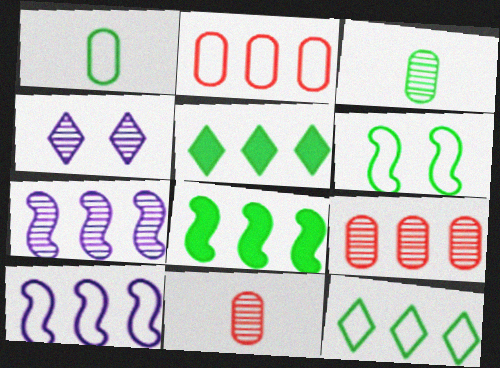[[1, 6, 12], 
[2, 5, 7], 
[2, 10, 12], 
[3, 5, 6], 
[5, 9, 10]]